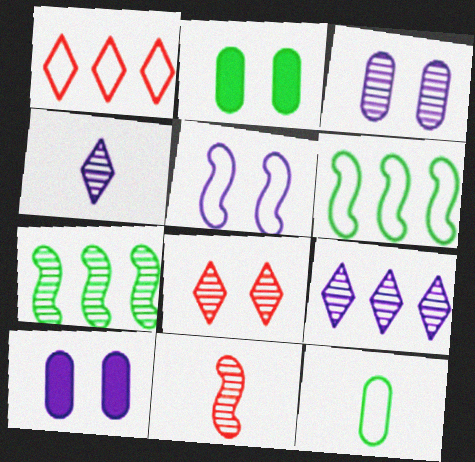[[1, 5, 12], 
[2, 5, 8]]